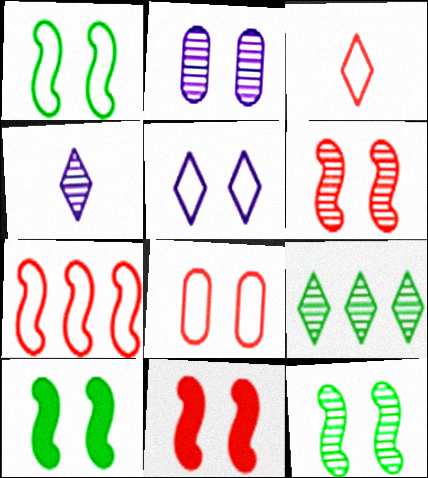[[1, 5, 8], 
[1, 10, 12], 
[3, 7, 8]]